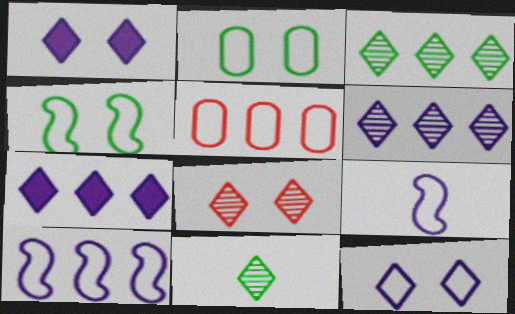[[6, 8, 11]]